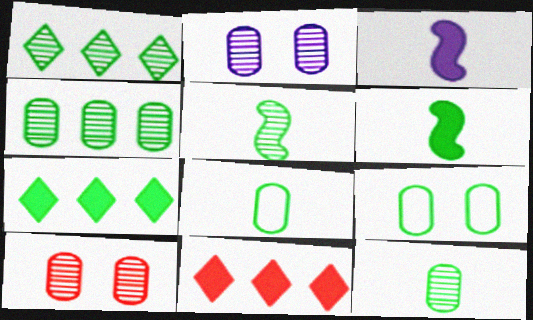[[1, 6, 9], 
[5, 7, 9]]